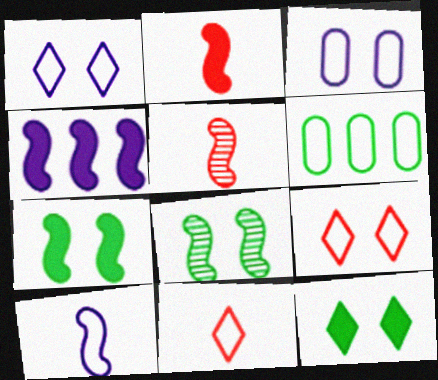[[2, 4, 7], 
[6, 9, 10]]